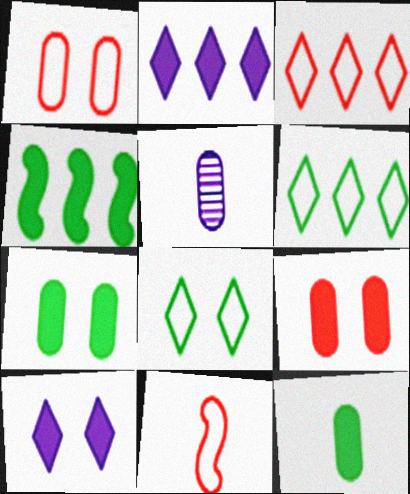[[1, 3, 11]]